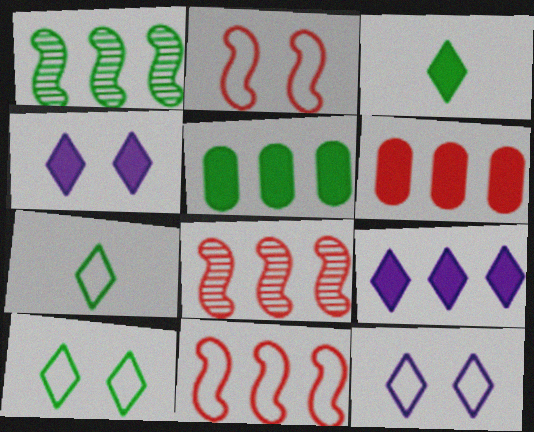[]